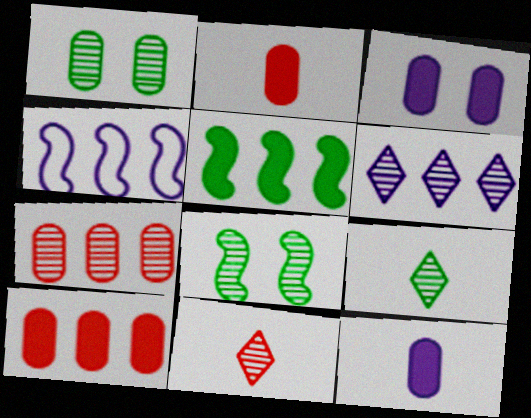[]